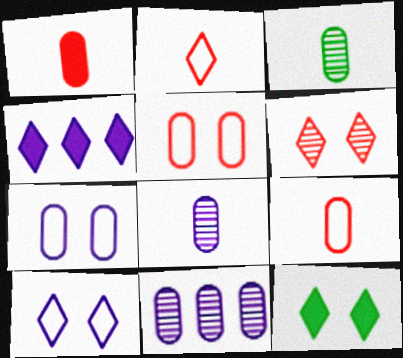[[6, 10, 12]]